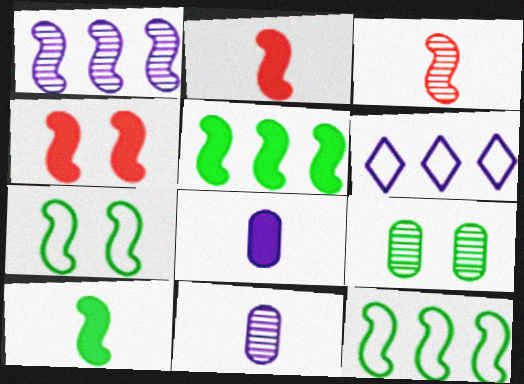[[1, 2, 7], 
[2, 6, 9]]